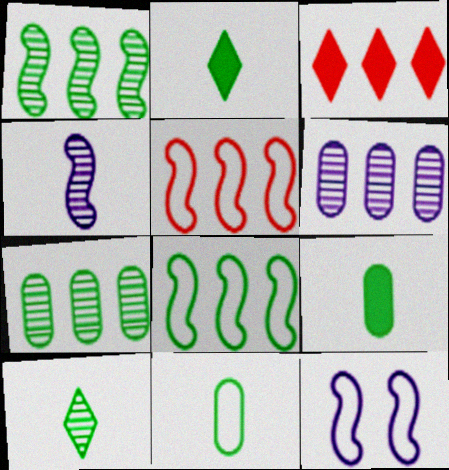[[3, 6, 8]]